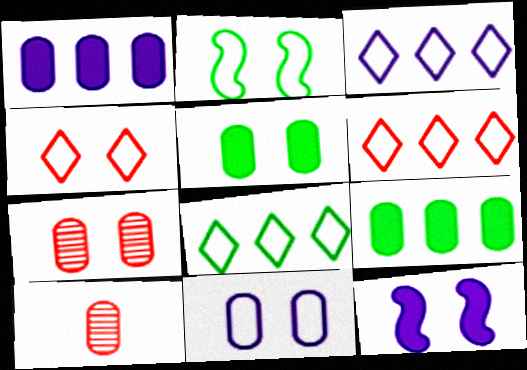[[2, 4, 11], 
[3, 6, 8], 
[5, 7, 11], 
[8, 10, 12], 
[9, 10, 11]]